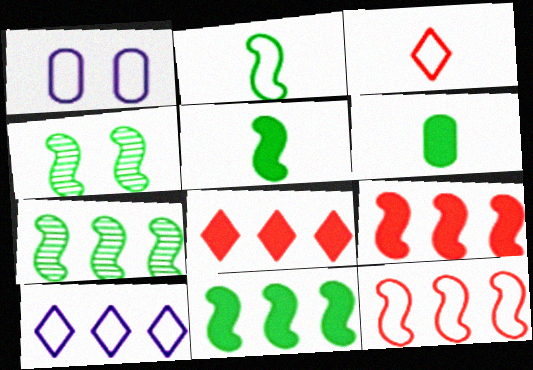[[2, 4, 11]]